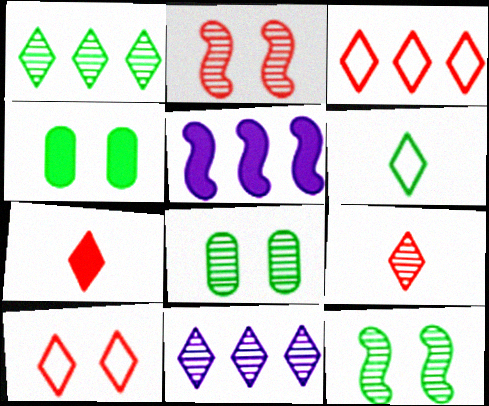[[4, 5, 7]]